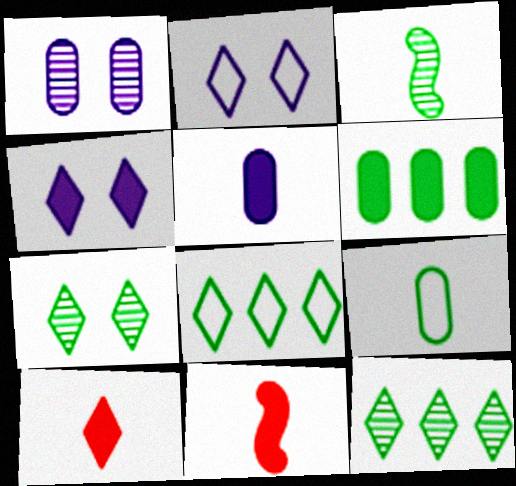[[1, 8, 11], 
[2, 10, 12], 
[4, 6, 11]]